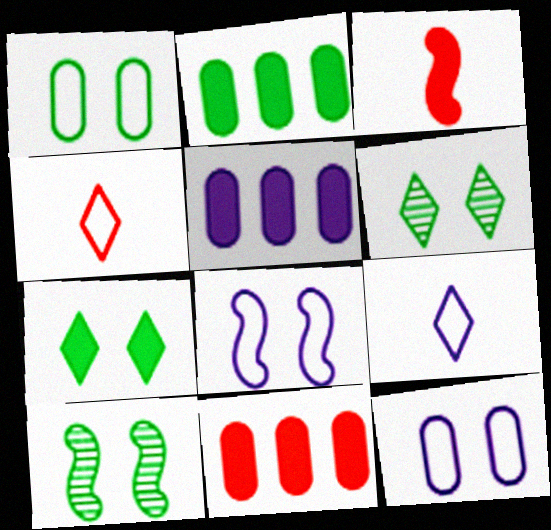[[1, 7, 10], 
[2, 5, 11], 
[3, 5, 7], 
[4, 5, 10], 
[9, 10, 11]]